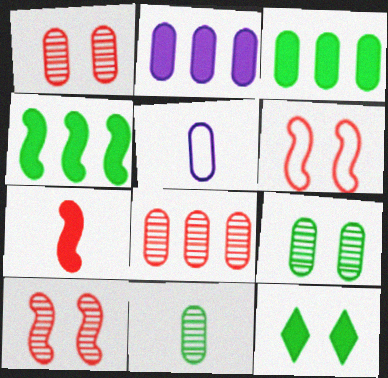[[1, 3, 5], 
[2, 7, 12]]